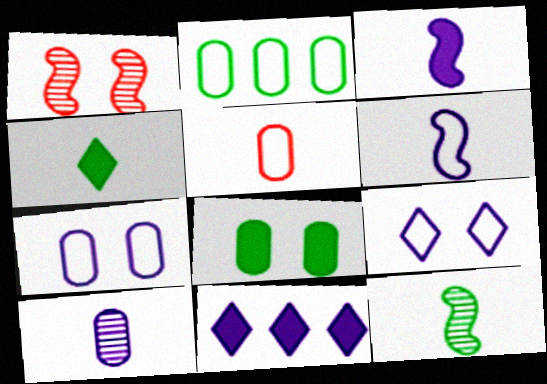[[1, 8, 9], 
[2, 5, 7]]